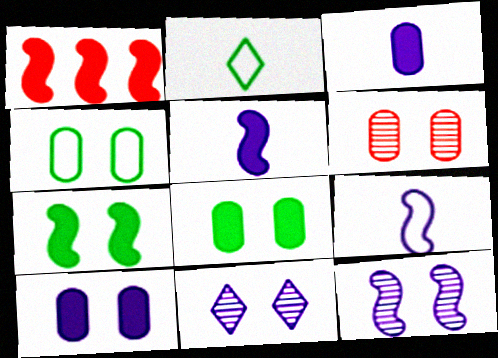[[1, 5, 7], 
[4, 6, 10]]